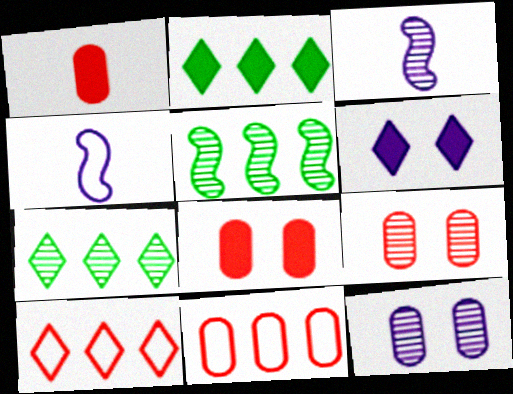[[1, 9, 11], 
[2, 4, 9], 
[3, 7, 9], 
[4, 7, 8]]